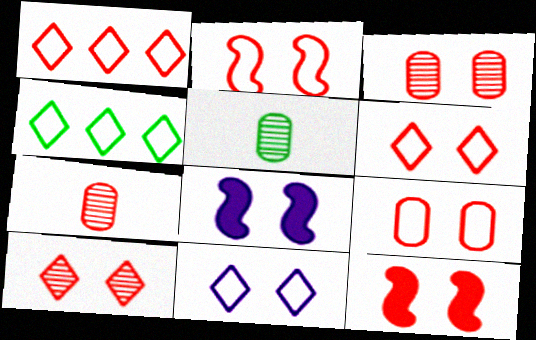[[1, 5, 8], 
[1, 7, 12], 
[2, 6, 9], 
[3, 6, 12], 
[4, 7, 8], 
[9, 10, 12]]